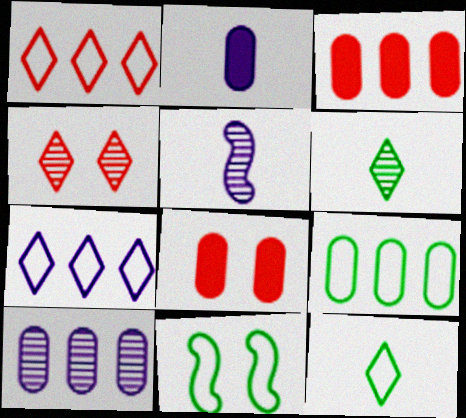[[3, 9, 10], 
[9, 11, 12]]